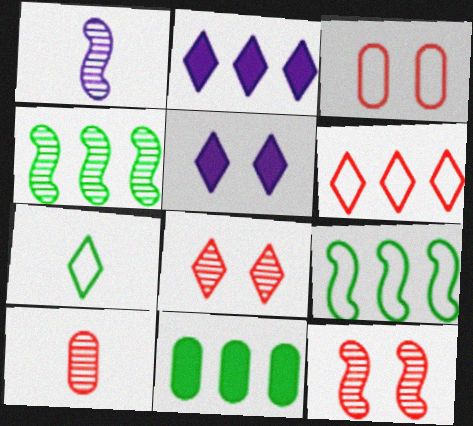[[1, 4, 12], 
[2, 7, 8], 
[5, 9, 10]]